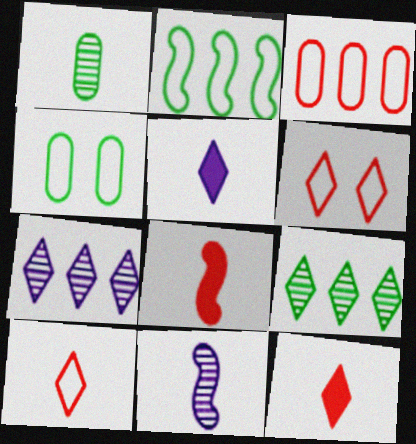[[4, 7, 8], 
[5, 6, 9]]